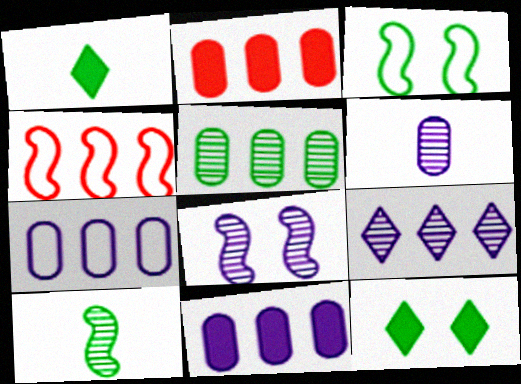[[1, 3, 5], 
[2, 5, 7], 
[4, 6, 12], 
[6, 8, 9]]